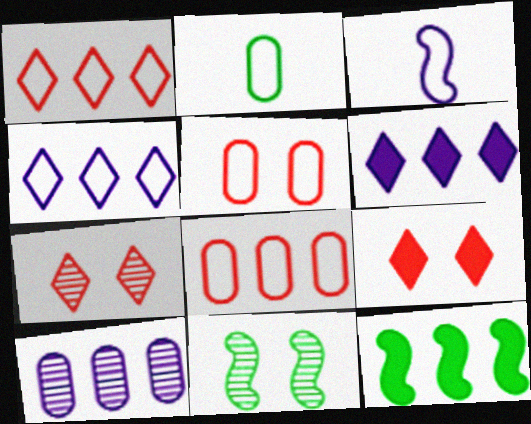[[1, 10, 12]]